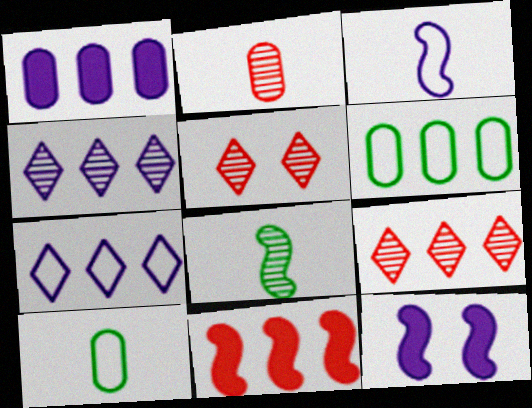[[4, 6, 11], 
[9, 10, 12]]